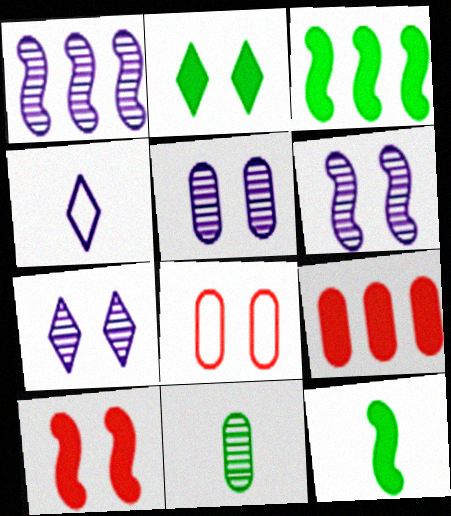[[2, 6, 8], 
[5, 6, 7]]